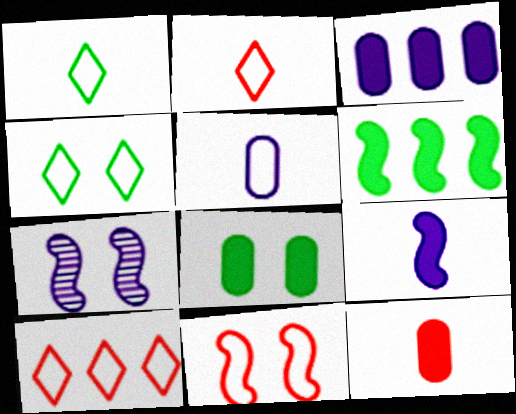[[3, 8, 12]]